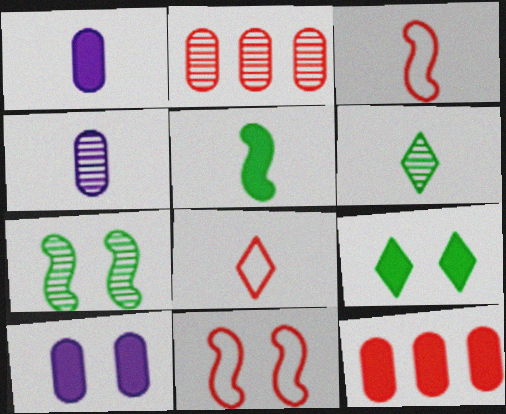[[1, 3, 6], 
[4, 5, 8]]